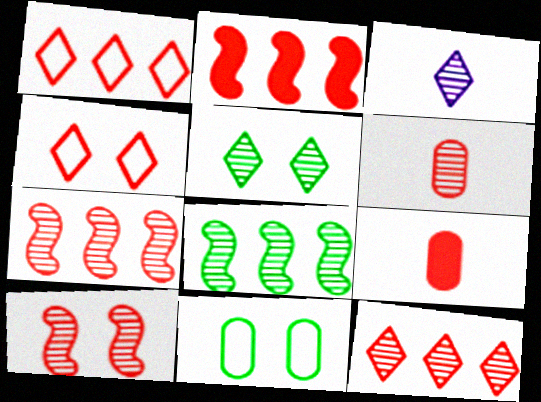[[1, 9, 10], 
[2, 3, 11], 
[2, 4, 6], 
[3, 5, 12], 
[4, 7, 9], 
[6, 10, 12]]